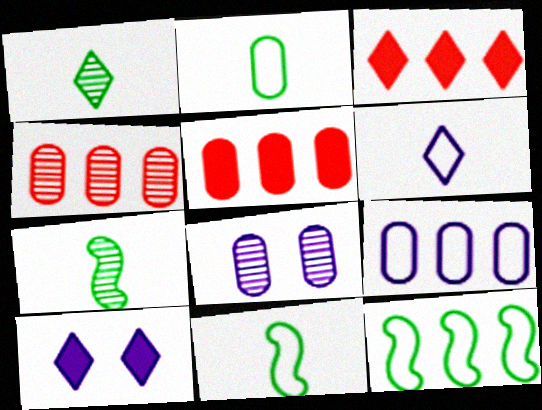[[2, 5, 8], 
[3, 8, 11], 
[4, 10, 11]]